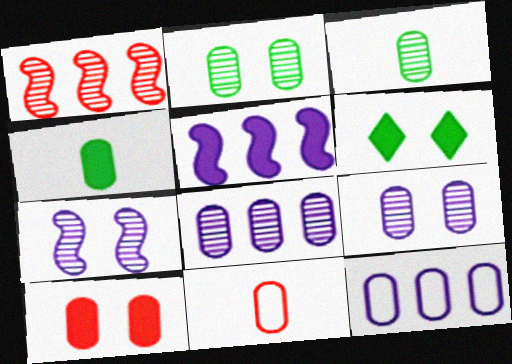[[3, 10, 12]]